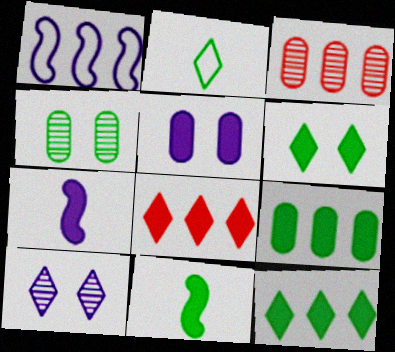[[1, 3, 12], 
[2, 8, 10], 
[5, 8, 11], 
[6, 9, 11]]